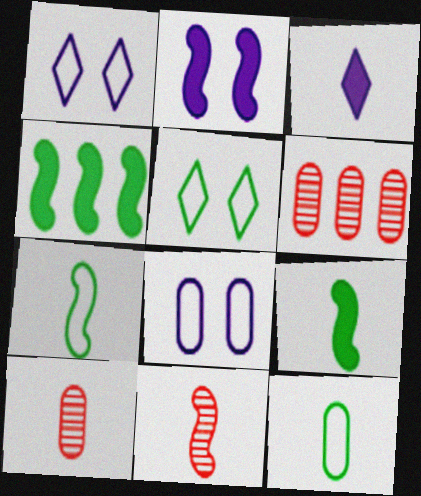[[1, 4, 10], 
[1, 6, 9], 
[3, 7, 10], 
[3, 11, 12]]